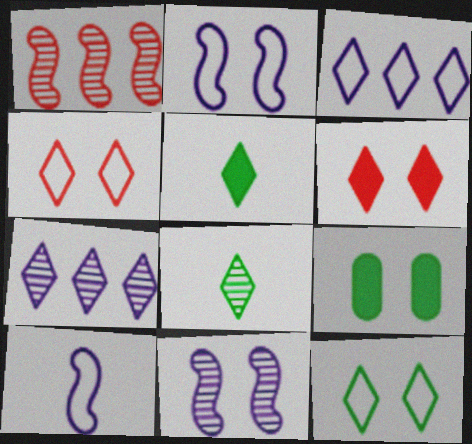[[3, 6, 8], 
[4, 5, 7], 
[4, 9, 11]]